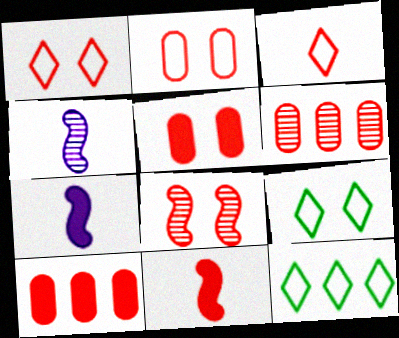[[1, 5, 8], 
[1, 6, 11], 
[3, 8, 10], 
[4, 5, 12], 
[4, 9, 10], 
[6, 7, 9]]